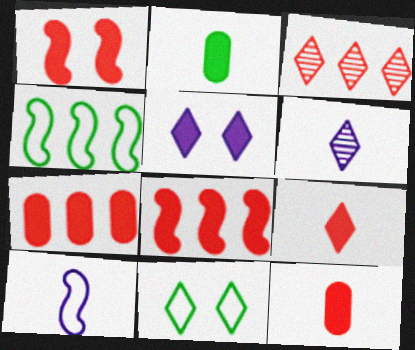[[1, 7, 9], 
[2, 5, 8]]